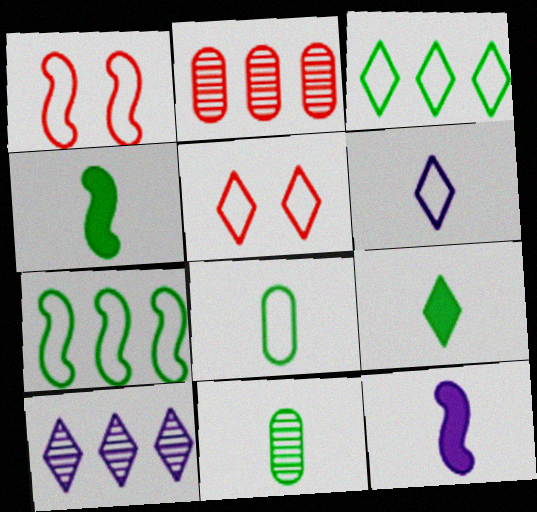[[3, 5, 6], 
[5, 9, 10]]